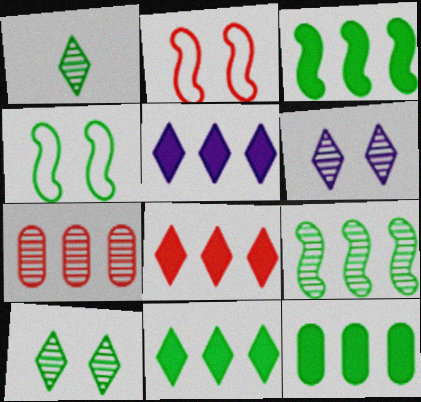[[1, 4, 12], 
[3, 11, 12], 
[5, 8, 11]]